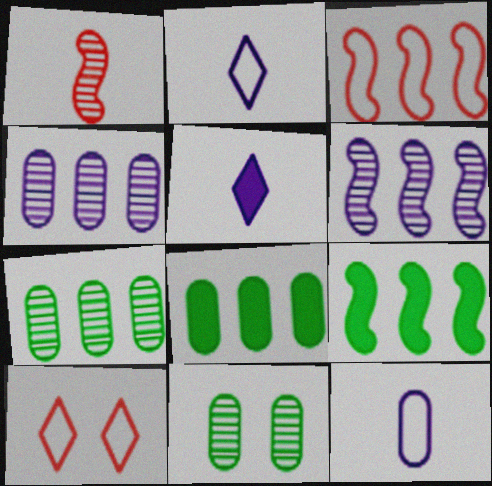[[3, 5, 11], 
[3, 6, 9]]